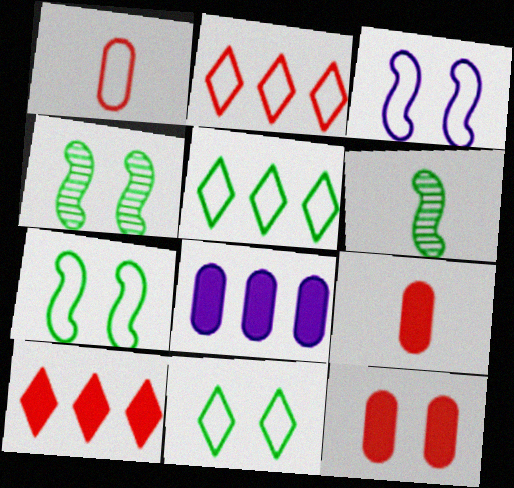[[1, 3, 5]]